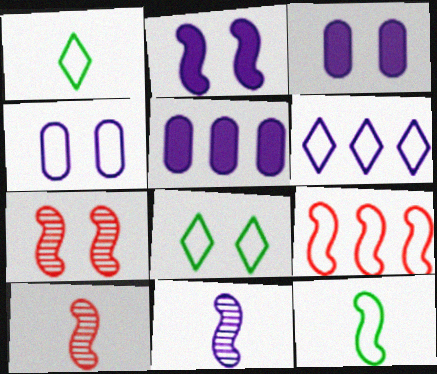[[1, 4, 9], 
[1, 5, 7], 
[3, 6, 11], 
[3, 7, 8], 
[5, 8, 10]]